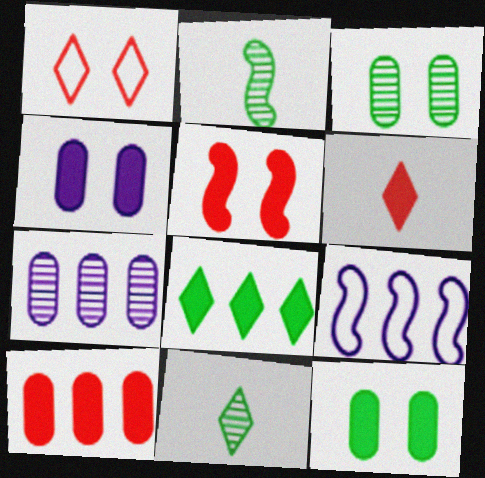[[2, 5, 9], 
[3, 6, 9], 
[5, 6, 10]]